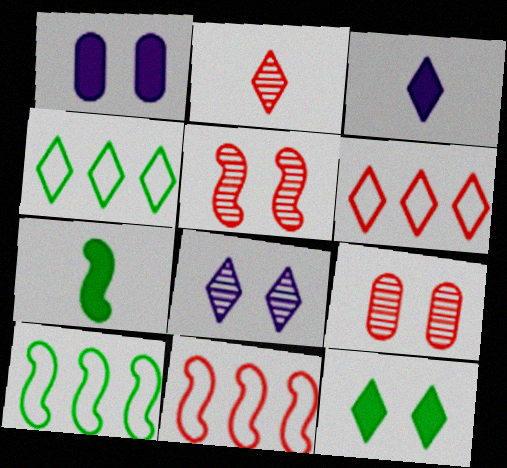[[1, 2, 10], 
[3, 9, 10]]